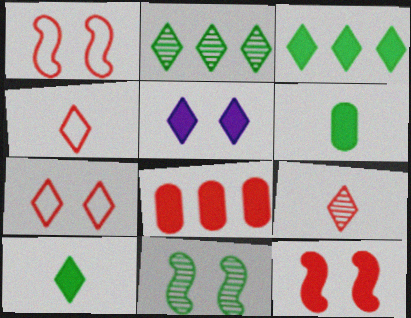[[1, 8, 9], 
[2, 4, 5]]